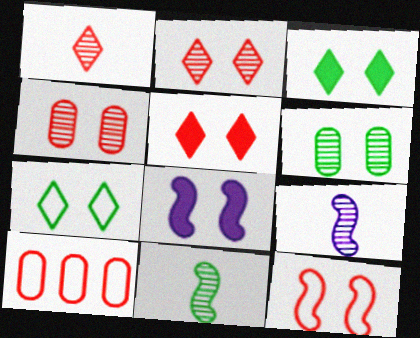[[3, 9, 10], 
[4, 5, 12], 
[4, 7, 8]]